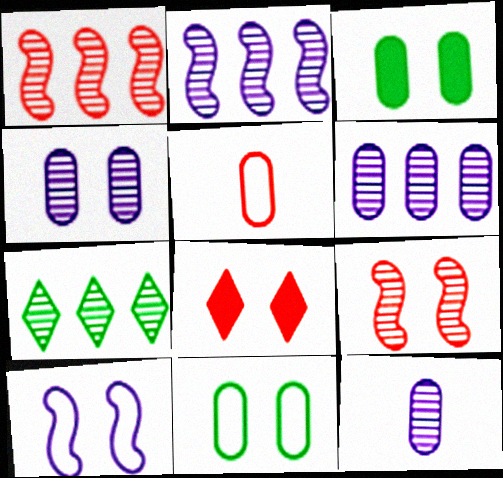[[1, 5, 8], 
[1, 6, 7], 
[3, 5, 6], 
[4, 6, 12], 
[7, 9, 12]]